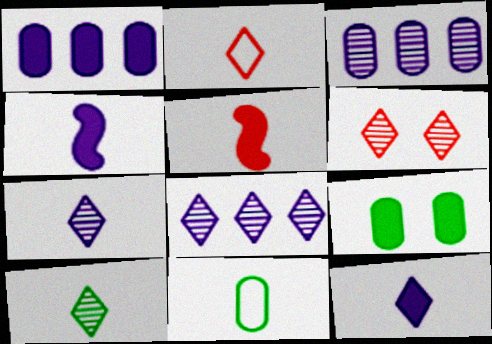[[2, 10, 12], 
[5, 7, 11], 
[6, 8, 10]]